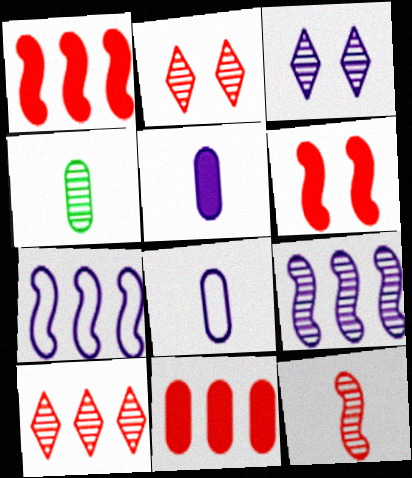[[2, 4, 9], 
[3, 5, 7]]